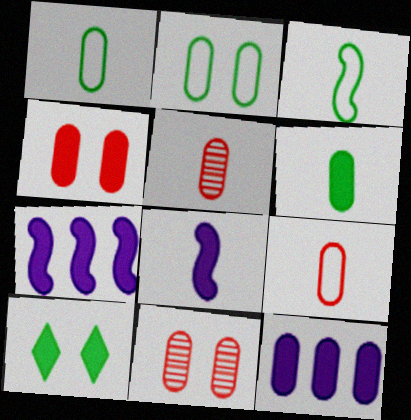[[1, 11, 12], 
[2, 5, 12], 
[4, 6, 12]]